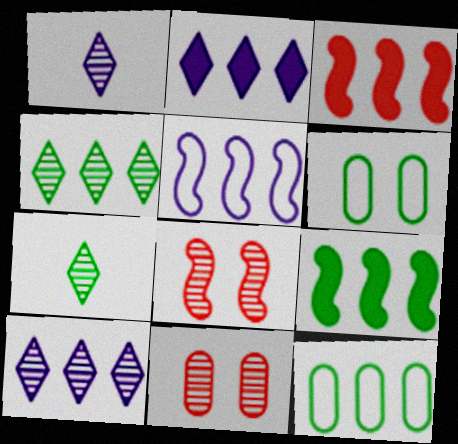[[1, 3, 6], 
[3, 10, 12], 
[4, 9, 12], 
[6, 7, 9]]